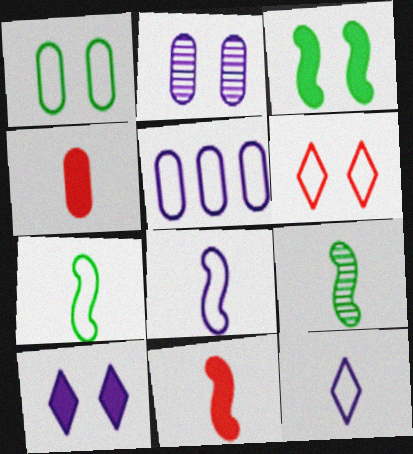[[2, 3, 6], 
[4, 9, 12], 
[5, 6, 7], 
[8, 9, 11]]